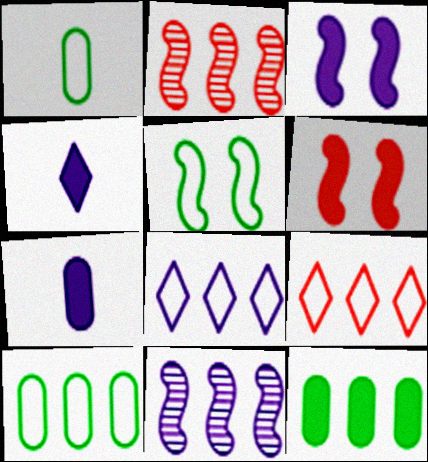[[2, 8, 12], 
[4, 6, 12], 
[9, 11, 12]]